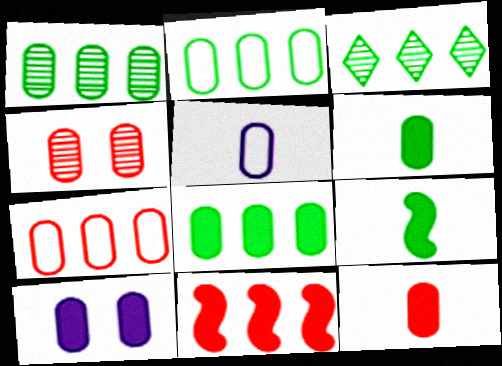[[1, 2, 8], 
[4, 5, 8], 
[4, 7, 12], 
[8, 10, 12]]